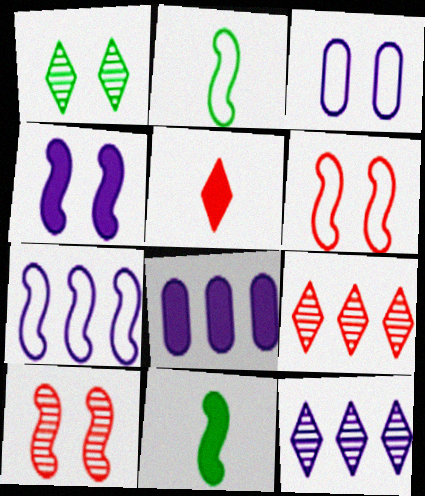[[2, 6, 7], 
[3, 9, 11], 
[7, 8, 12], 
[7, 10, 11]]